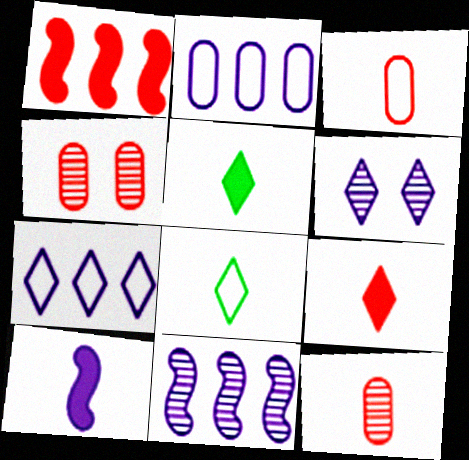[[2, 6, 10], 
[8, 10, 12]]